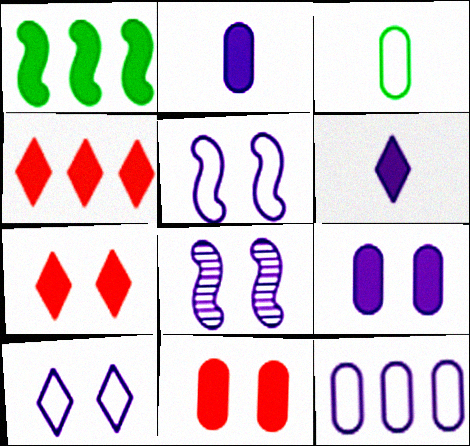[[1, 2, 7], 
[1, 6, 11], 
[3, 4, 8], 
[6, 8, 12], 
[8, 9, 10]]